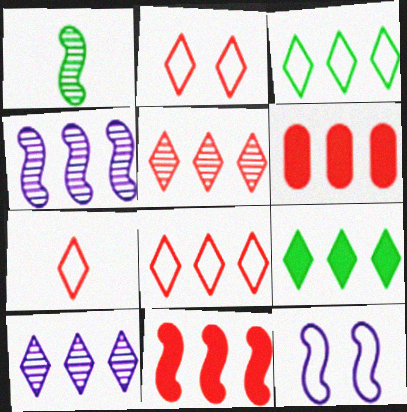[[1, 11, 12], 
[2, 7, 8], 
[3, 4, 6], 
[8, 9, 10]]